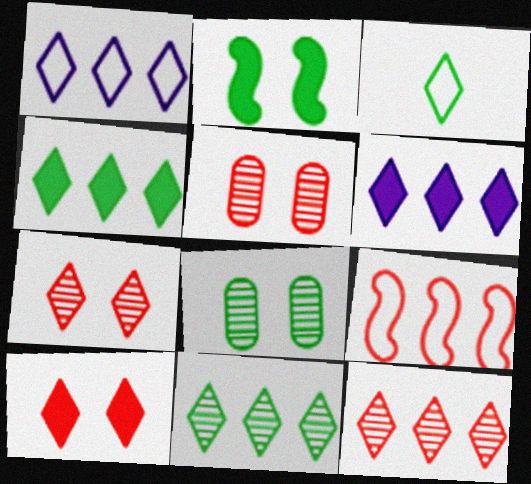[[1, 4, 12], 
[3, 6, 7]]